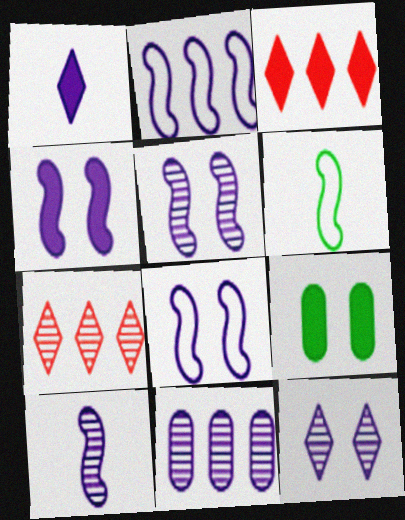[[1, 8, 11], 
[2, 4, 10], 
[4, 5, 8], 
[10, 11, 12]]